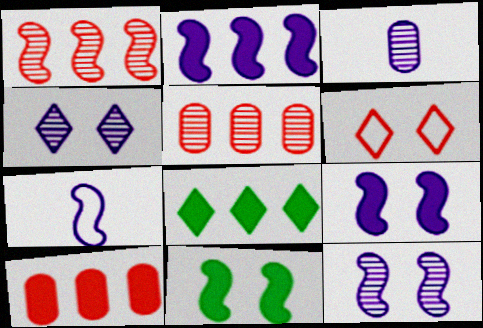[[1, 7, 11], 
[2, 7, 12], 
[2, 8, 10]]